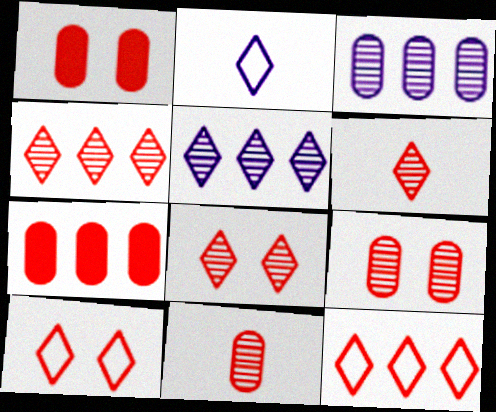[[4, 6, 8]]